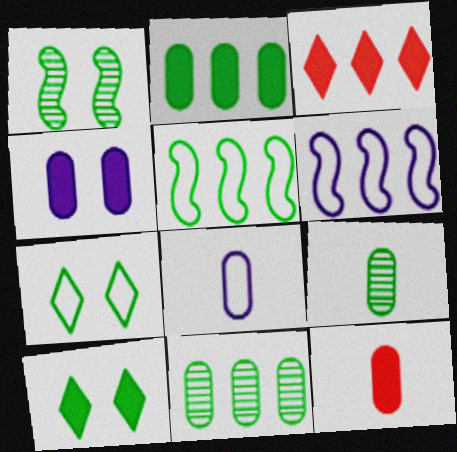[[1, 3, 8], 
[2, 4, 12], 
[3, 6, 11], 
[5, 9, 10], 
[8, 9, 12]]